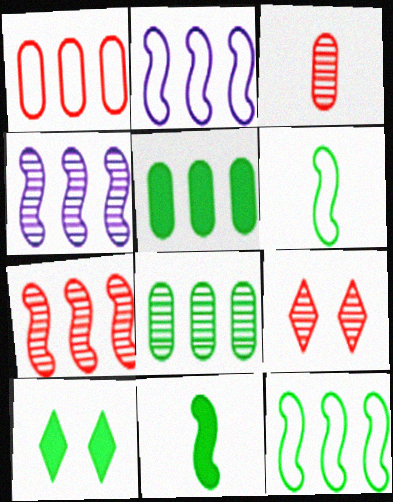[[2, 3, 10], 
[3, 7, 9], 
[5, 10, 11], 
[6, 8, 10]]